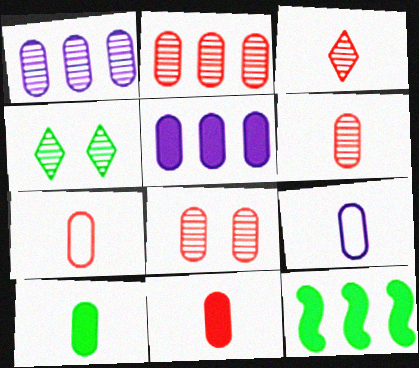[[2, 6, 8], 
[6, 7, 11], 
[6, 9, 10]]